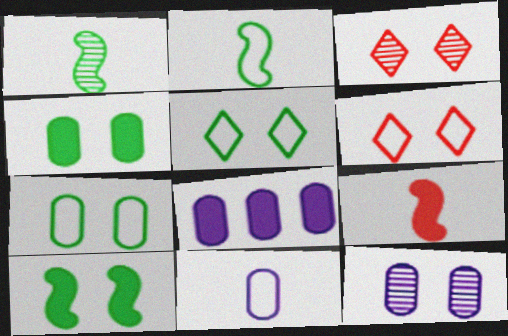[[1, 6, 8], 
[2, 3, 8], 
[6, 10, 12], 
[8, 11, 12]]